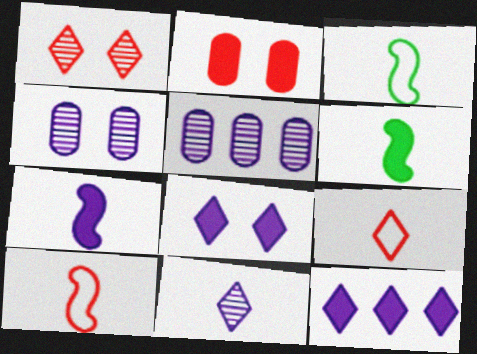[[2, 6, 12]]